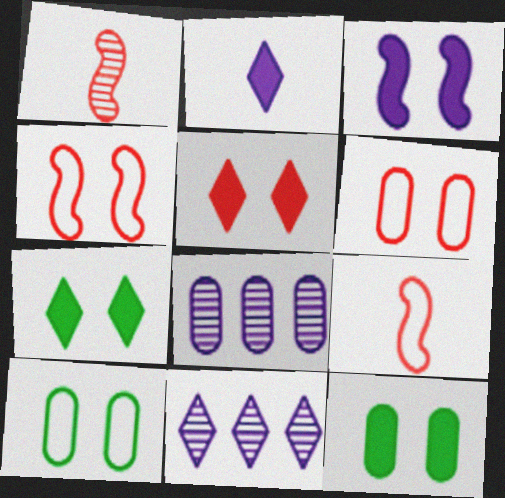[[3, 5, 12], 
[7, 8, 9], 
[9, 11, 12]]